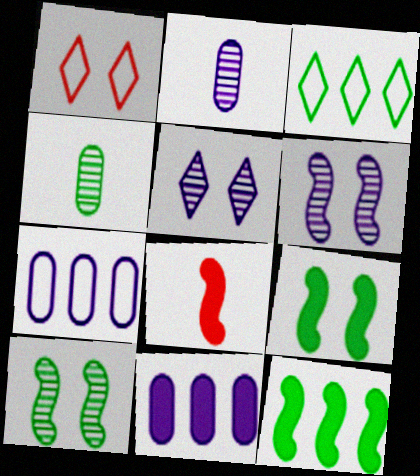[[1, 2, 12], 
[3, 4, 9]]